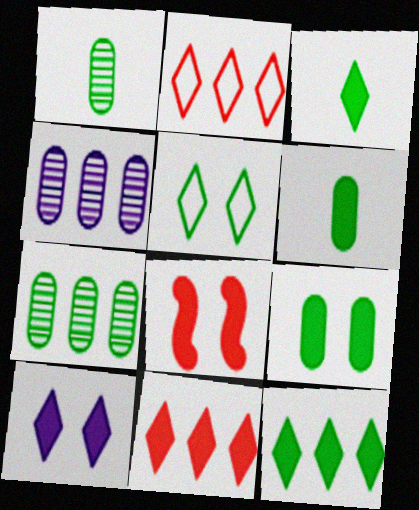[[3, 10, 11], 
[8, 9, 10]]